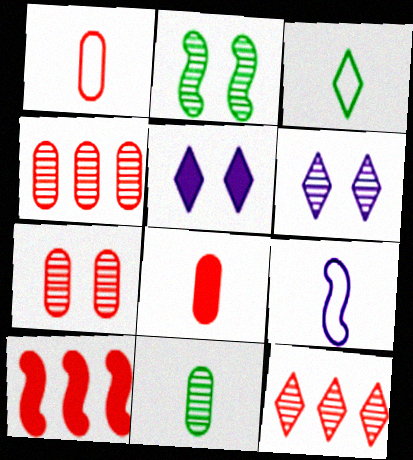[[1, 3, 9], 
[2, 6, 7], 
[2, 9, 10], 
[3, 5, 12]]